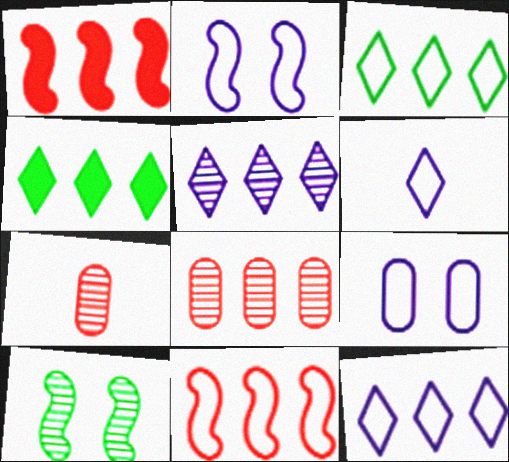[[2, 4, 7], 
[5, 7, 10]]